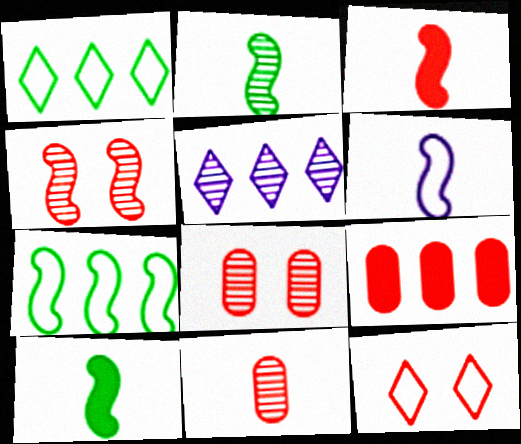[[2, 3, 6], 
[2, 5, 8], 
[5, 7, 9]]